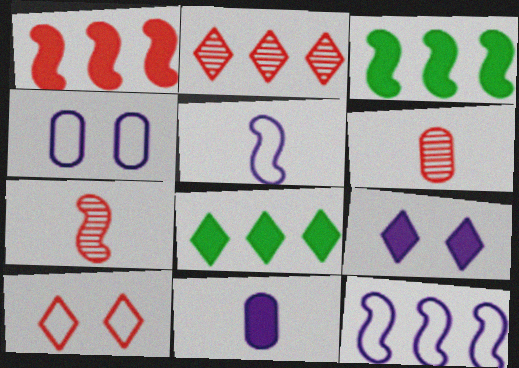[[1, 6, 10], 
[4, 7, 8]]